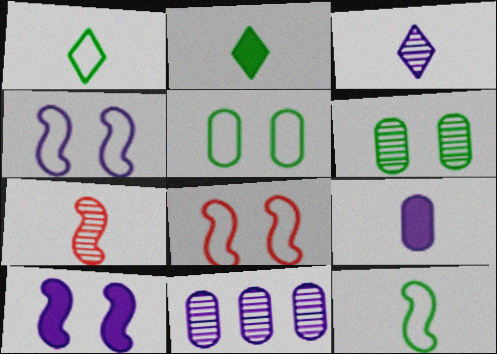[[1, 7, 9], 
[2, 8, 11]]